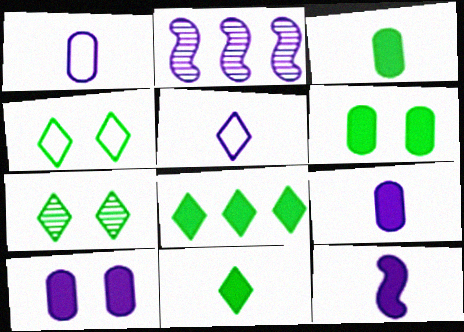[[2, 5, 10]]